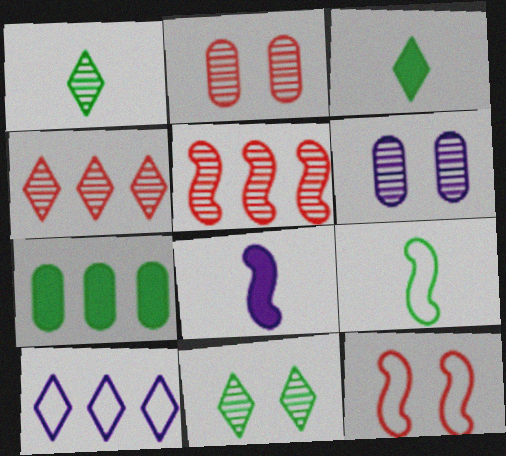[[1, 5, 6], 
[5, 7, 10], 
[6, 8, 10], 
[7, 9, 11]]